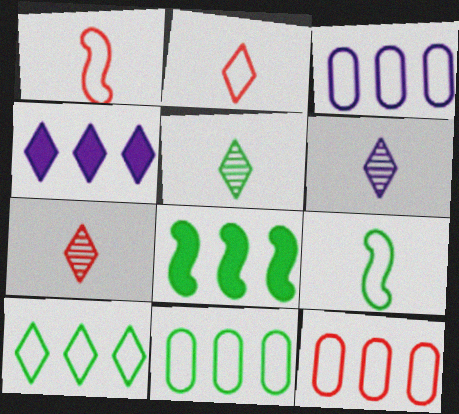[[3, 11, 12], 
[5, 6, 7]]